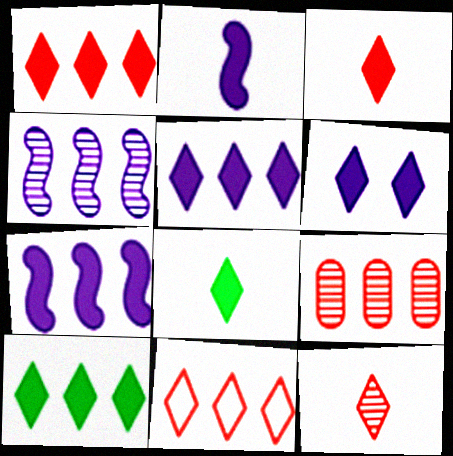[[1, 5, 10], 
[1, 6, 8], 
[3, 6, 10]]